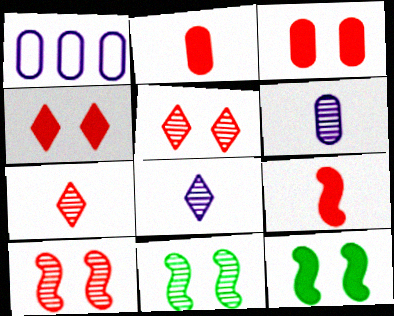[[1, 7, 12]]